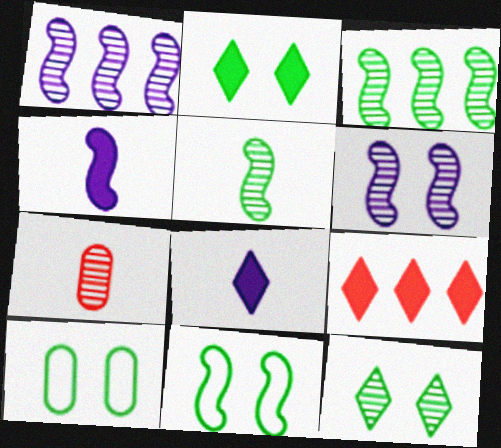[[1, 7, 12], 
[2, 8, 9]]